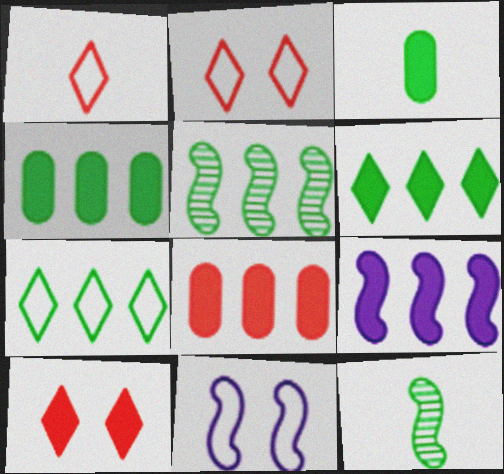[[3, 9, 10], 
[4, 5, 7], 
[6, 8, 9]]